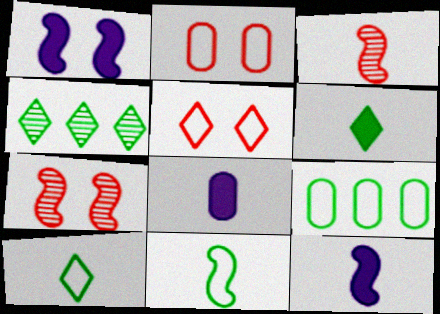[[2, 4, 12], 
[3, 8, 10], 
[3, 11, 12]]